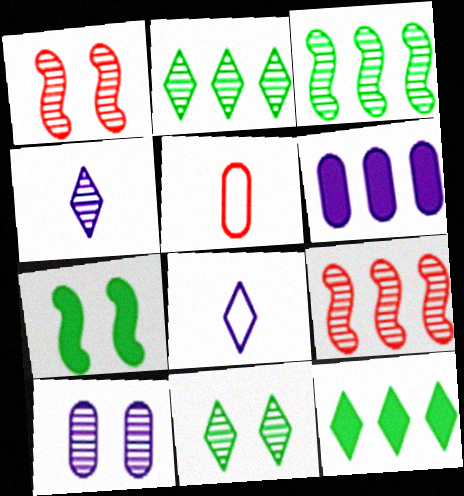[[1, 10, 11]]